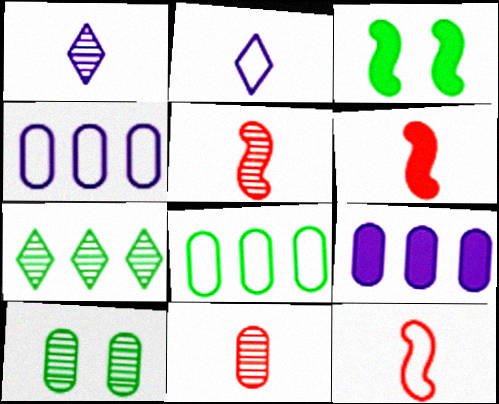[[5, 6, 12]]